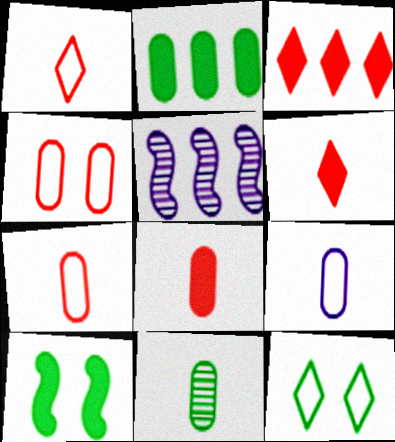[[5, 8, 12], 
[8, 9, 11]]